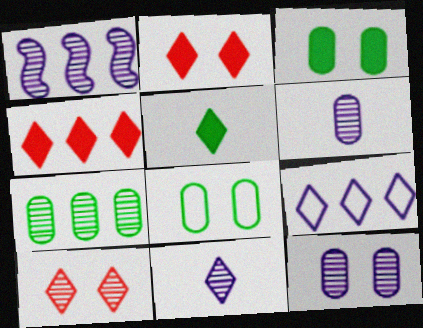[[1, 11, 12], 
[5, 9, 10]]